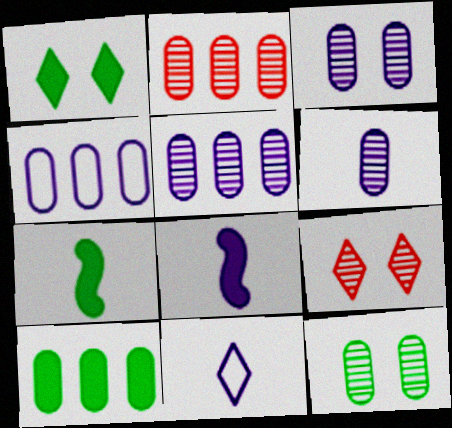[[1, 7, 10], 
[2, 4, 10], 
[2, 6, 12], 
[3, 5, 6], 
[4, 7, 9], 
[6, 8, 11]]